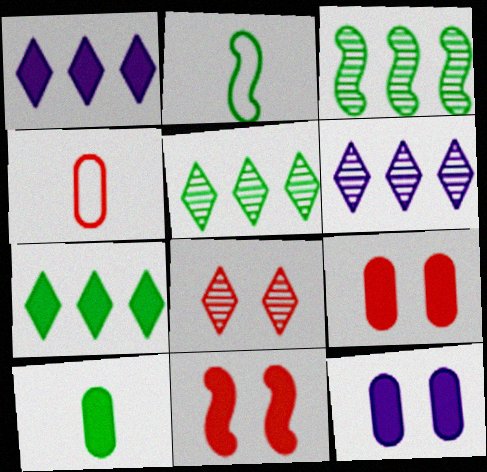[[1, 10, 11], 
[2, 6, 9]]